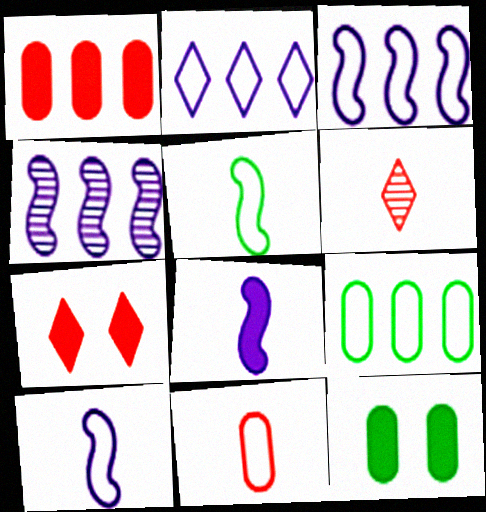[[3, 6, 12]]